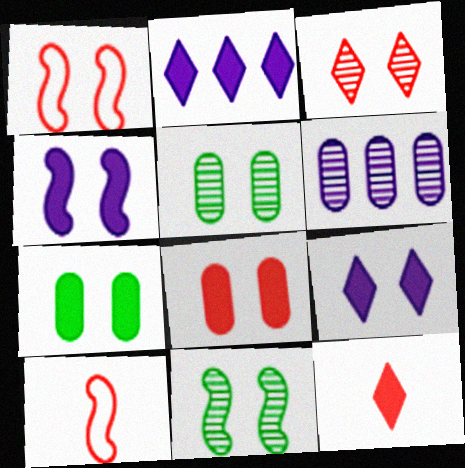[[1, 3, 8], 
[1, 4, 11], 
[1, 5, 9], 
[2, 5, 10]]